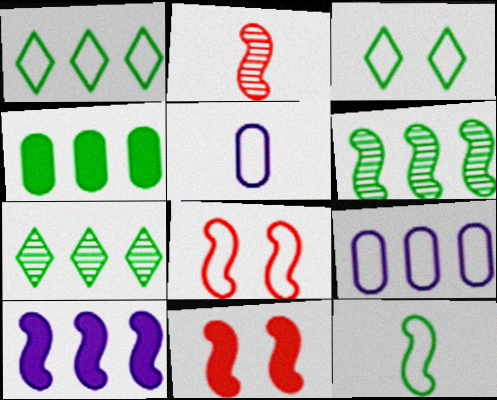[[1, 4, 6], 
[1, 5, 8], 
[5, 7, 11]]